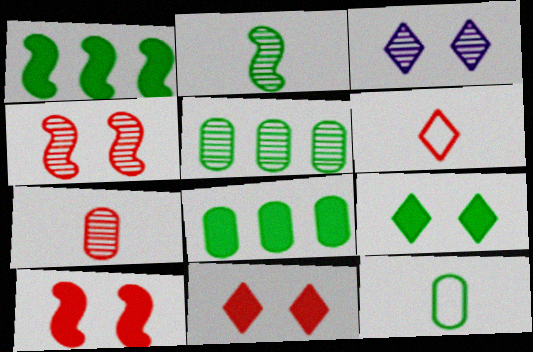[]